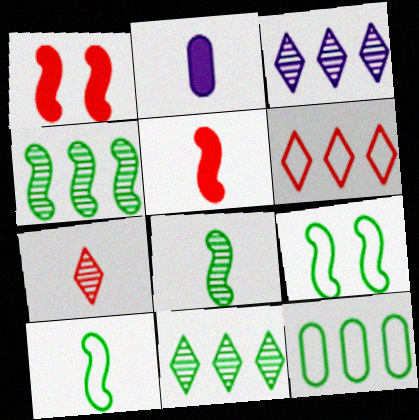[[2, 7, 10]]